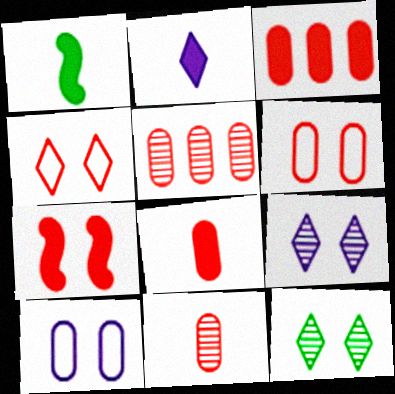[[1, 2, 8], 
[3, 6, 11], 
[5, 6, 8], 
[7, 10, 12]]